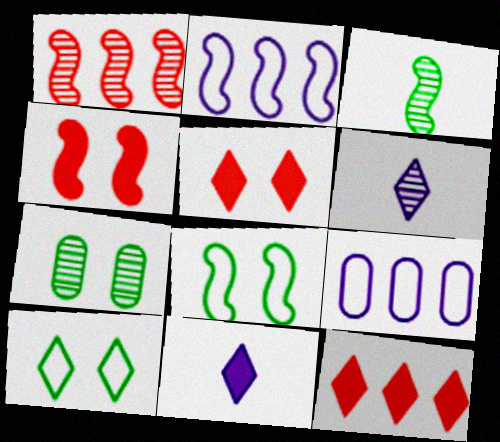[[1, 6, 7], 
[2, 3, 4], 
[3, 5, 9], 
[6, 10, 12]]